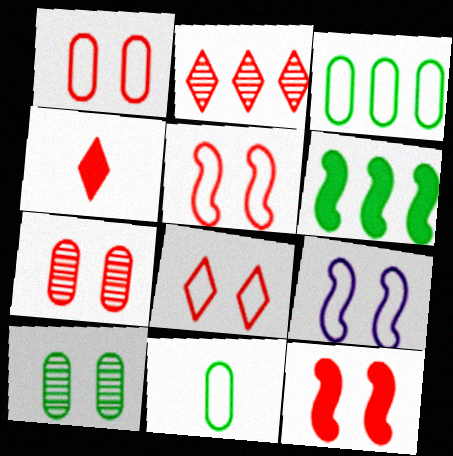[[1, 5, 8], 
[2, 4, 8], 
[7, 8, 12]]